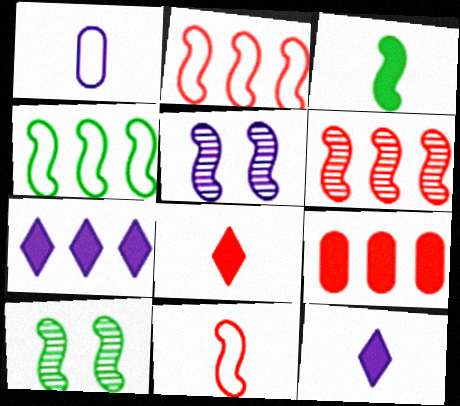[[1, 5, 7], 
[2, 3, 5], 
[3, 4, 10]]